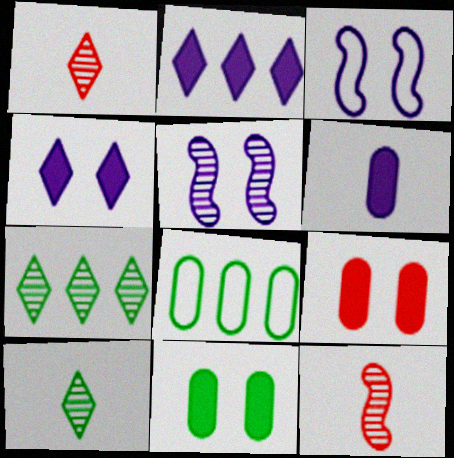[[4, 8, 12]]